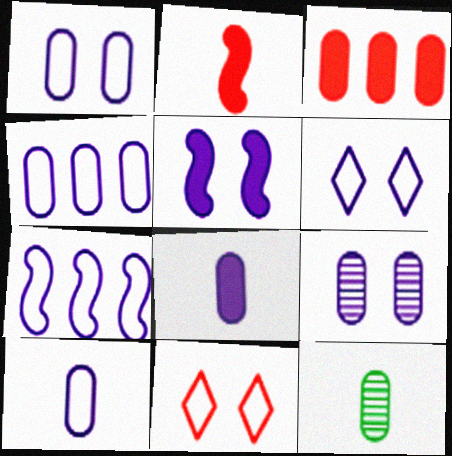[[1, 3, 12], 
[1, 4, 10], 
[4, 8, 9], 
[5, 6, 9], 
[6, 7, 10]]